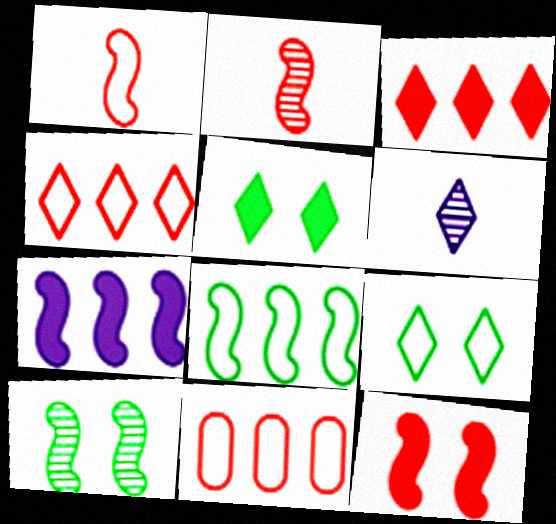[[1, 7, 10], 
[3, 6, 9], 
[4, 5, 6]]